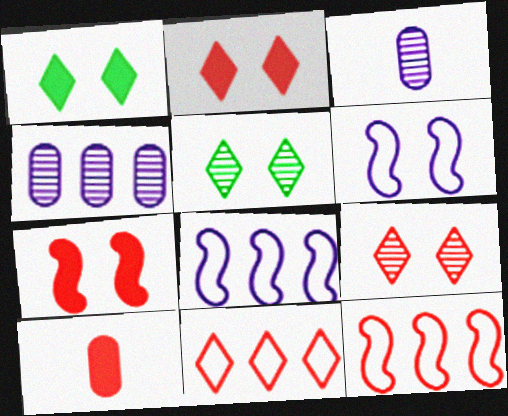[[1, 3, 12], 
[5, 8, 10], 
[9, 10, 12]]